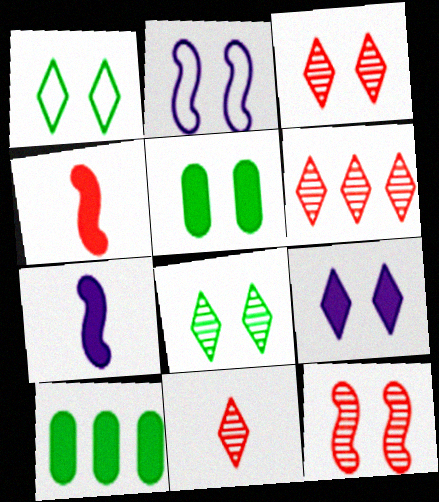[[1, 3, 9], 
[2, 3, 5], 
[2, 10, 11], 
[3, 6, 11], 
[4, 9, 10]]